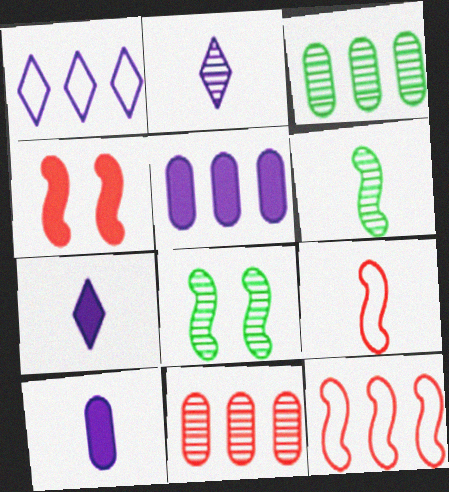[[2, 8, 11]]